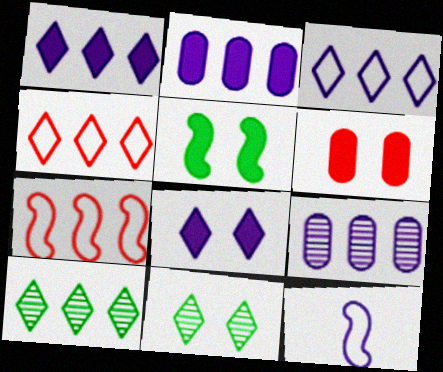[[1, 4, 10], 
[2, 7, 10], 
[5, 6, 8], 
[6, 10, 12], 
[8, 9, 12]]